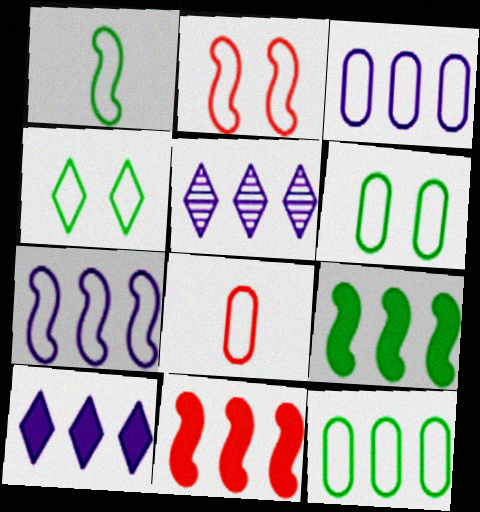[[1, 2, 7], 
[1, 4, 12], 
[3, 6, 8], 
[4, 7, 8], 
[5, 11, 12]]